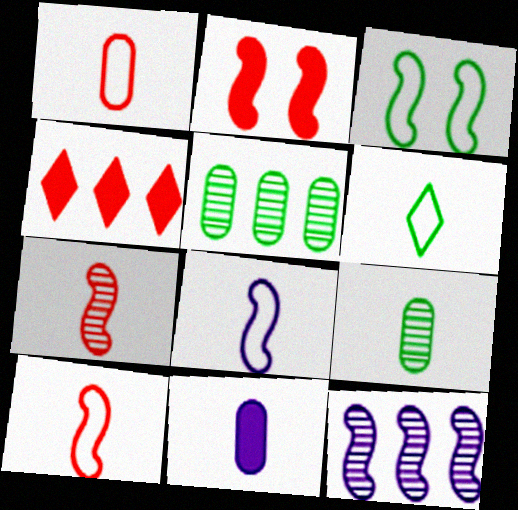[[1, 6, 8], 
[1, 9, 11], 
[6, 7, 11]]